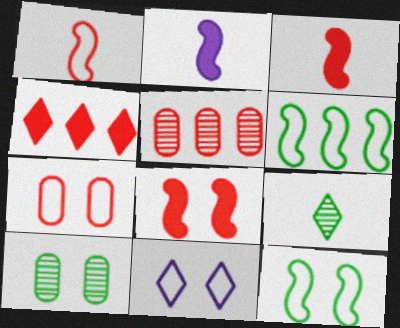[[4, 9, 11], 
[7, 11, 12], 
[8, 10, 11]]